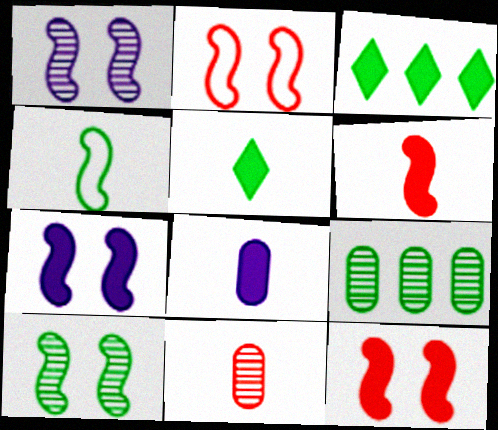[[2, 7, 10], 
[3, 8, 12], 
[5, 6, 8]]